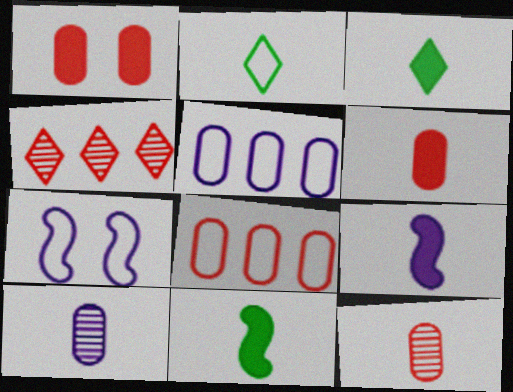[[1, 8, 12], 
[2, 7, 8], 
[2, 9, 12], 
[3, 6, 9]]